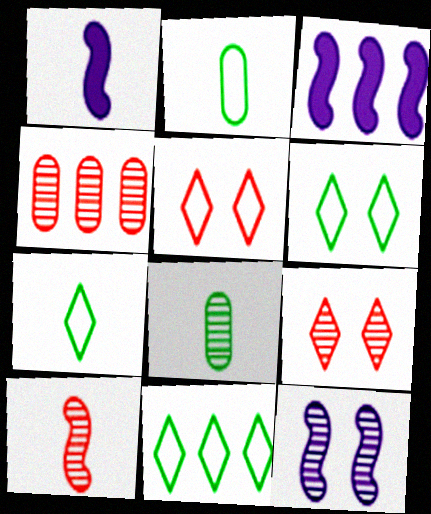[[1, 4, 6], 
[2, 3, 9], 
[3, 4, 11], 
[3, 5, 8], 
[4, 9, 10], 
[6, 7, 11]]